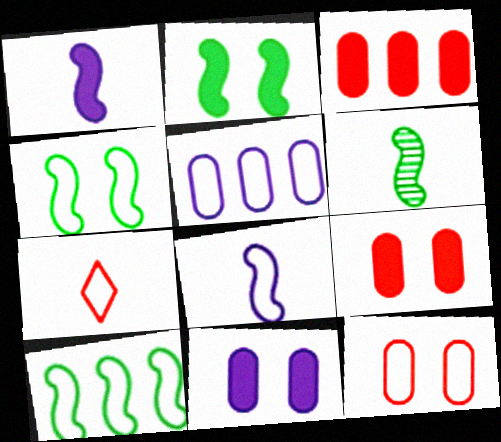[[2, 6, 10], 
[4, 5, 7]]